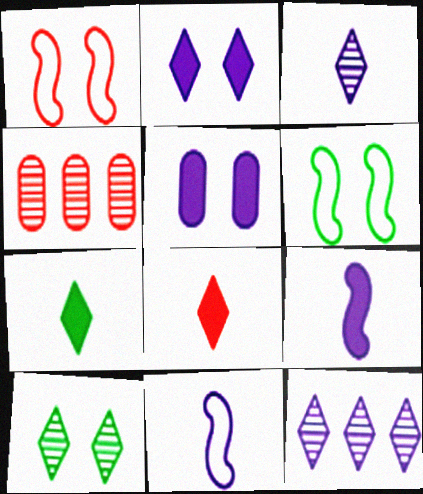[[1, 4, 8], 
[1, 5, 10], 
[5, 11, 12]]